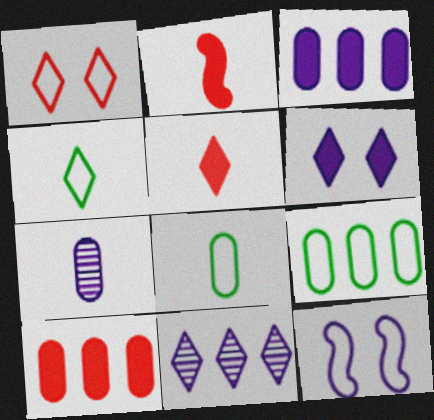[[2, 4, 7]]